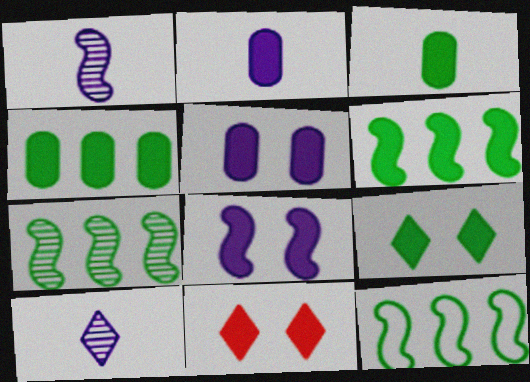[[2, 6, 11], 
[3, 6, 9], 
[6, 7, 12]]